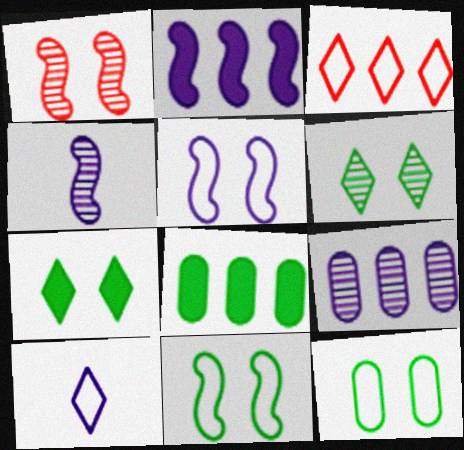[[1, 8, 10], 
[2, 4, 5]]